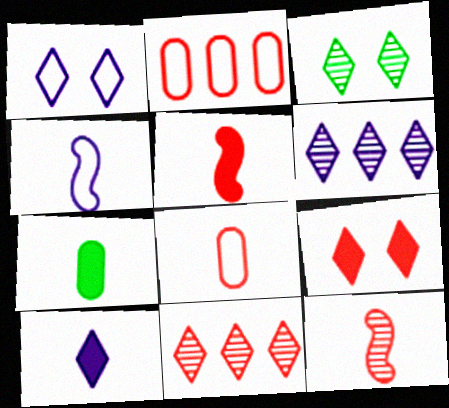[[1, 3, 9], 
[1, 6, 10], 
[2, 9, 12], 
[5, 7, 10]]